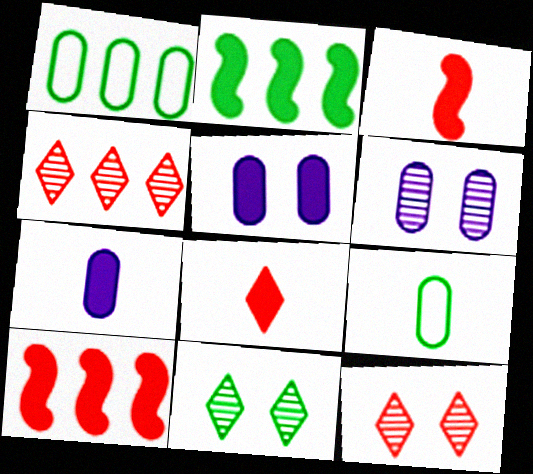[[2, 5, 8], 
[2, 9, 11]]